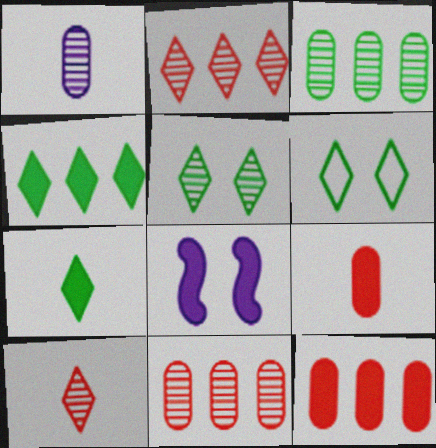[[4, 8, 9], 
[7, 8, 12]]